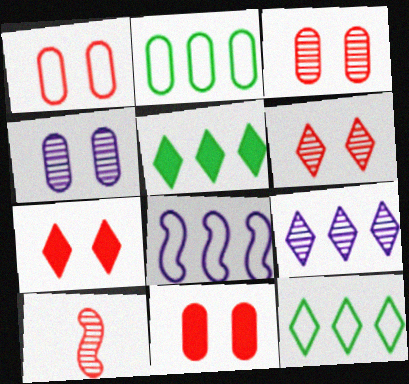[[1, 3, 11]]